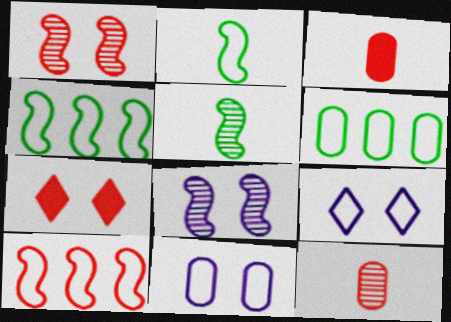[[7, 10, 12]]